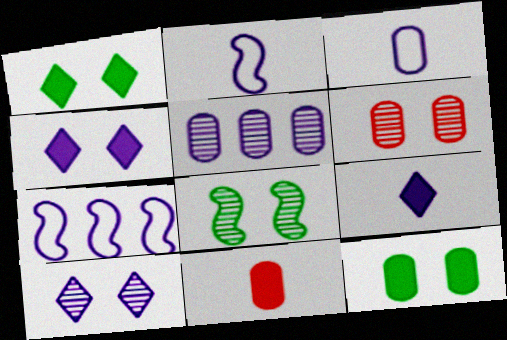[[2, 4, 5], 
[6, 8, 10]]